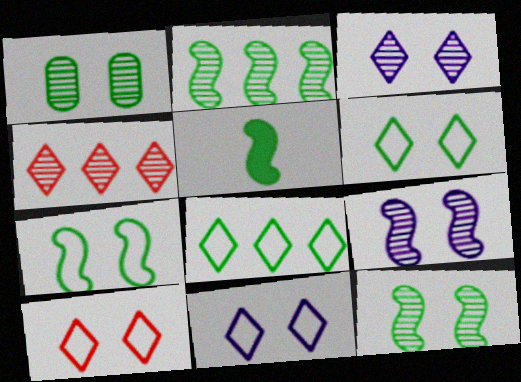[[1, 5, 8], 
[2, 5, 7], 
[6, 10, 11]]